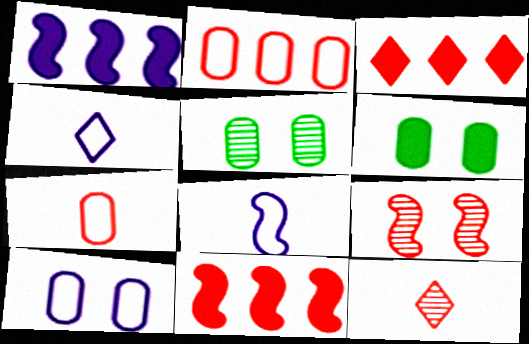[[3, 5, 8], 
[3, 7, 9], 
[4, 5, 11]]